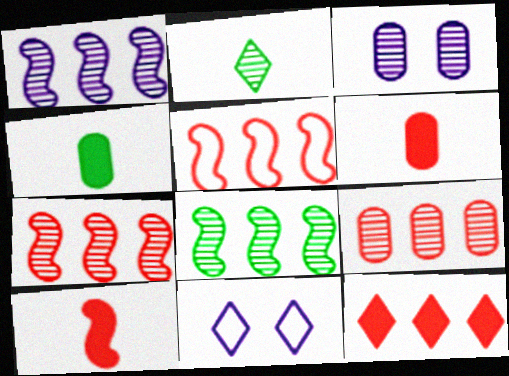[[1, 7, 8], 
[2, 3, 7], 
[2, 11, 12], 
[4, 7, 11], 
[5, 9, 12], 
[6, 8, 11]]